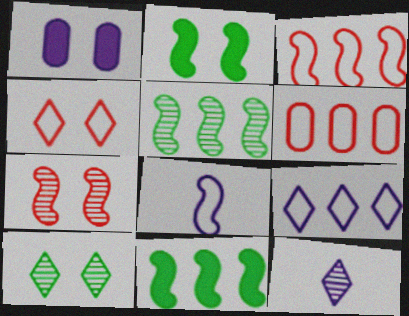[[2, 6, 12], 
[7, 8, 11]]